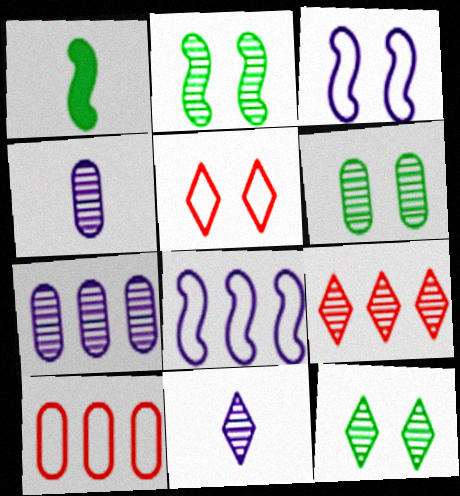[[1, 5, 7], 
[2, 4, 9], 
[2, 6, 12], 
[9, 11, 12]]